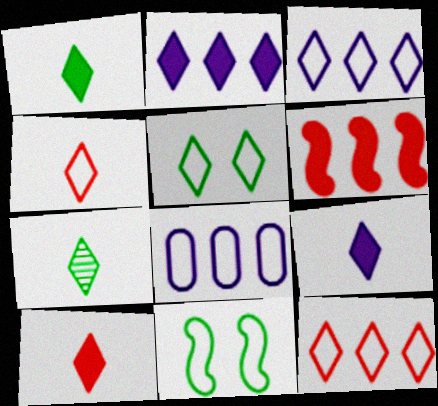[[1, 9, 10], 
[3, 4, 5], 
[4, 7, 9], 
[4, 8, 11]]